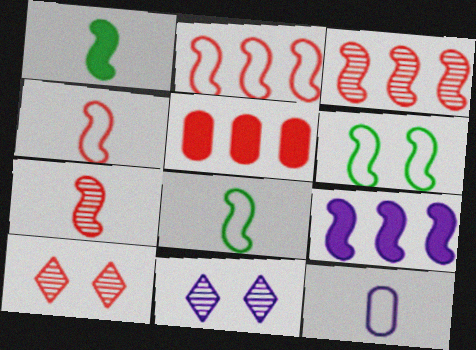[[4, 5, 10], 
[5, 8, 11], 
[6, 7, 9], 
[9, 11, 12]]